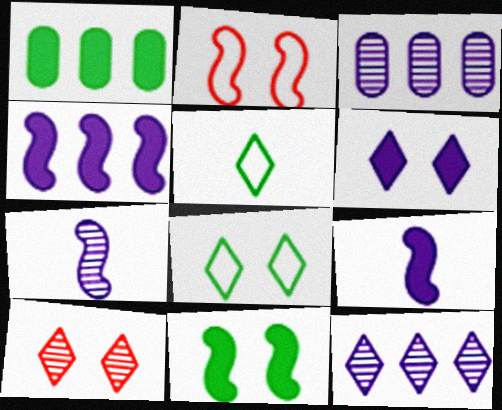[[6, 8, 10]]